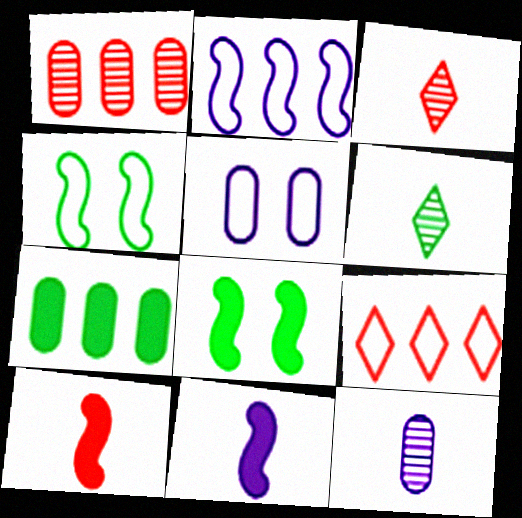[[4, 6, 7], 
[8, 9, 12]]